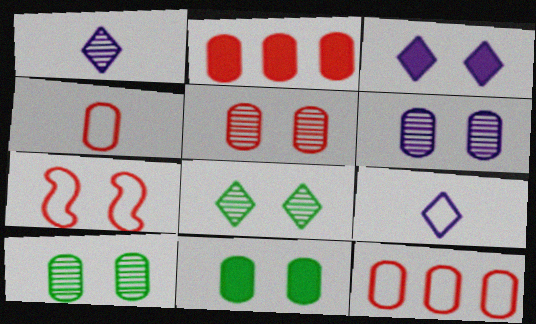[[2, 4, 5], 
[3, 7, 10], 
[5, 6, 10]]